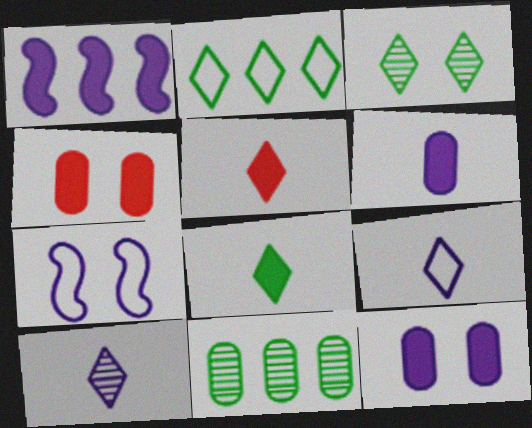[[1, 4, 8], 
[2, 3, 8], 
[3, 4, 7], 
[5, 7, 11]]